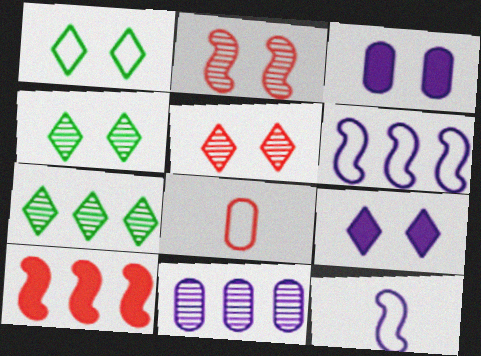[[1, 2, 3], 
[1, 5, 9], 
[1, 6, 8], 
[5, 8, 10], 
[9, 11, 12]]